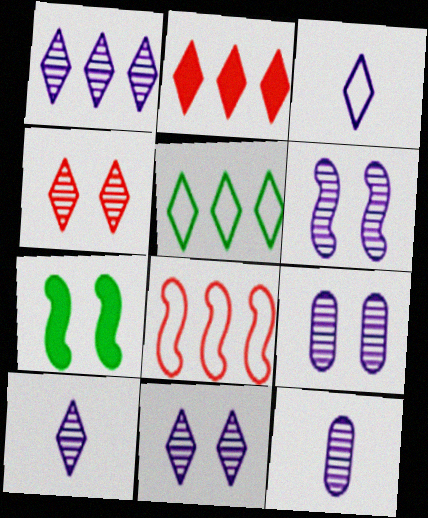[[1, 2, 5], 
[1, 6, 12], 
[1, 10, 11], 
[6, 9, 11]]